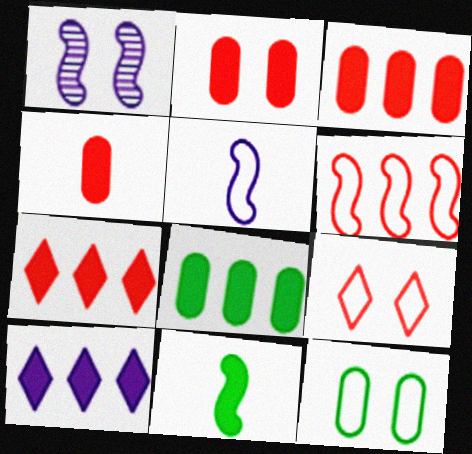[[1, 6, 11], 
[2, 3, 4], 
[2, 10, 11]]